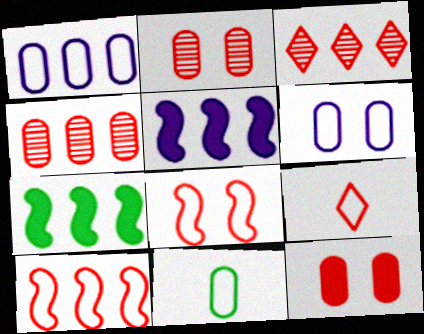[[1, 3, 7]]